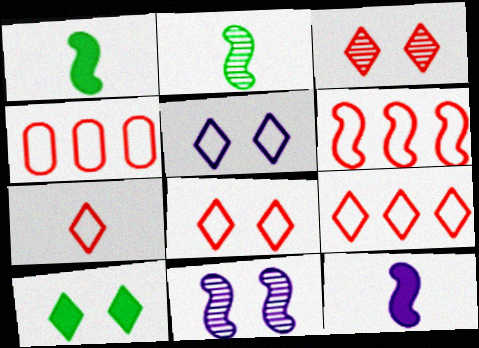[[1, 6, 11], 
[3, 5, 10], 
[4, 6, 9], 
[7, 8, 9]]